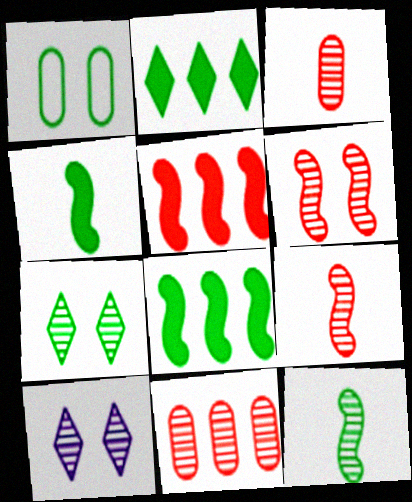[[1, 2, 12], 
[10, 11, 12]]